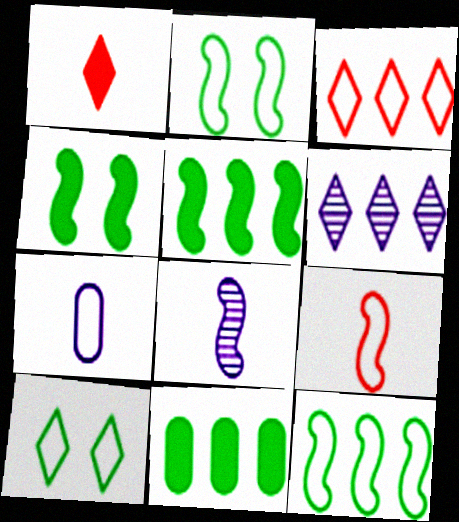[[1, 6, 10], 
[2, 3, 7]]